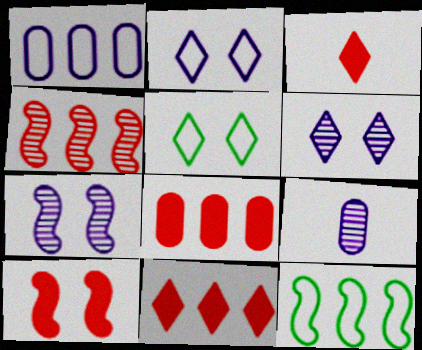[[3, 8, 10]]